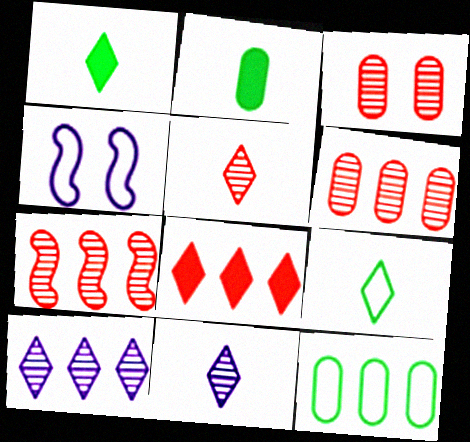[[1, 4, 6], 
[3, 5, 7]]